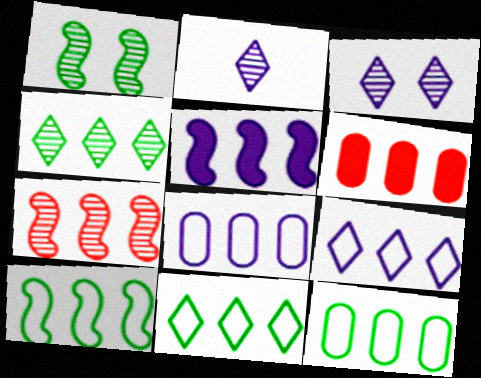[[5, 7, 10], 
[10, 11, 12]]